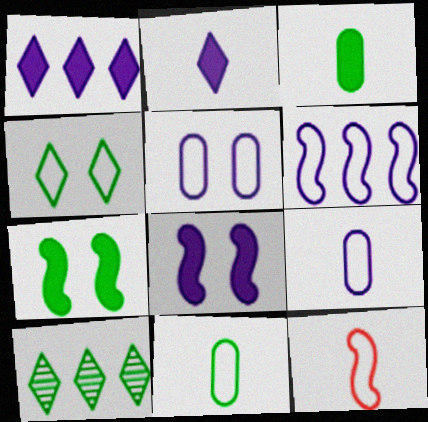[[7, 10, 11]]